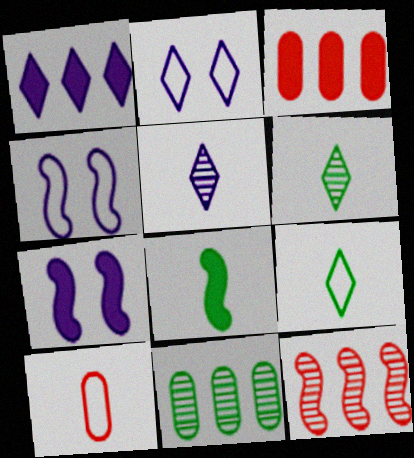[[1, 2, 5], 
[3, 4, 6], 
[4, 8, 12], 
[5, 8, 10]]